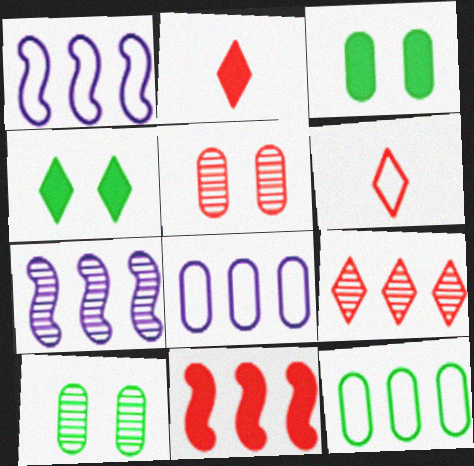[[1, 2, 10], 
[3, 6, 7], 
[5, 6, 11]]